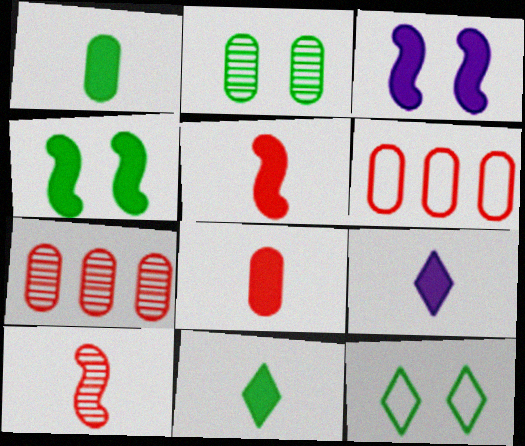[[1, 5, 9], 
[2, 4, 12]]